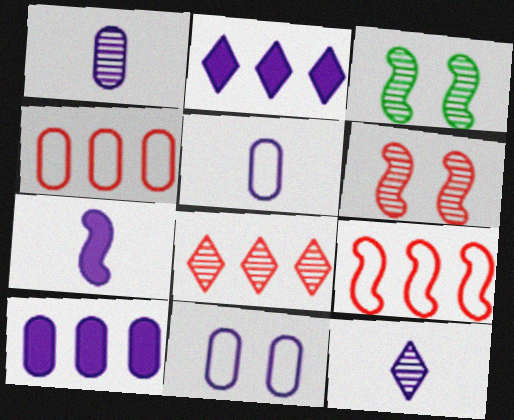[[1, 3, 8], 
[1, 10, 11], 
[3, 7, 9], 
[5, 7, 12]]